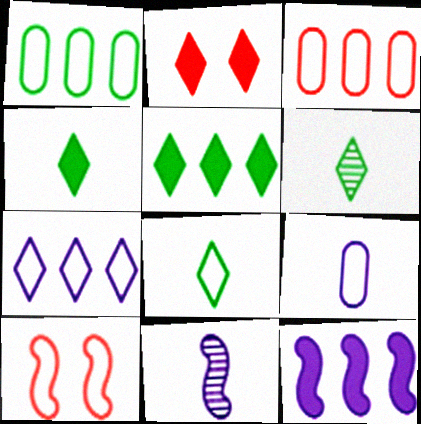[[1, 2, 11], 
[2, 6, 7], 
[4, 6, 8]]